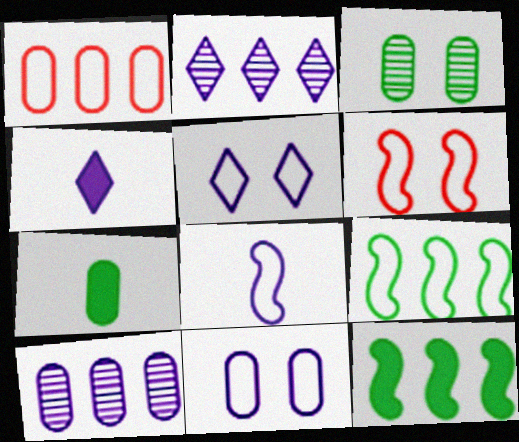[[1, 2, 12], 
[2, 4, 5], 
[2, 6, 7], 
[6, 8, 9]]